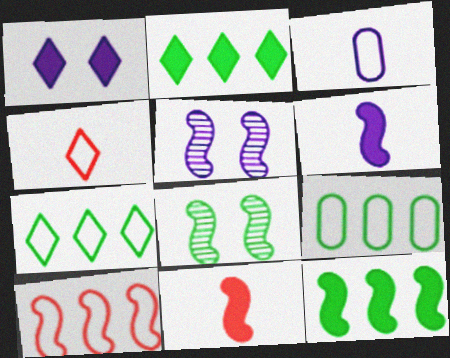[[6, 8, 10]]